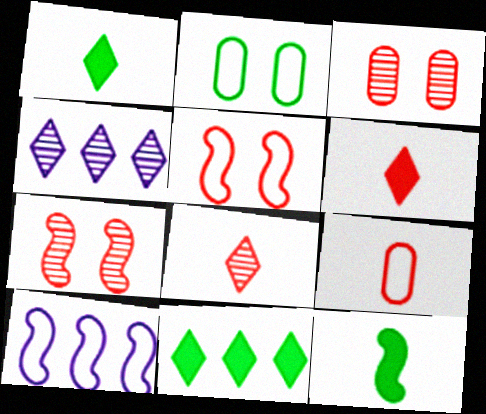[[1, 3, 10], 
[7, 10, 12]]